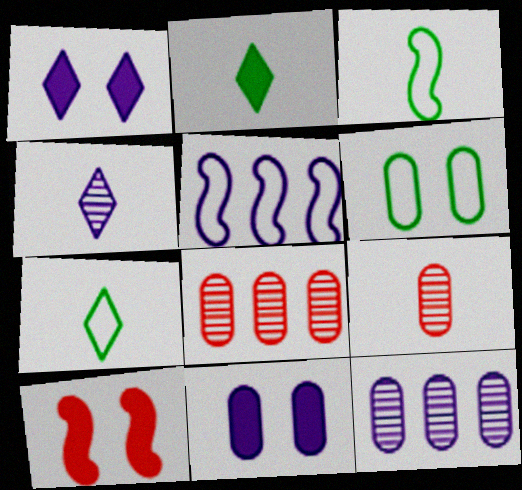[[1, 3, 8], 
[4, 5, 11], 
[7, 10, 12]]